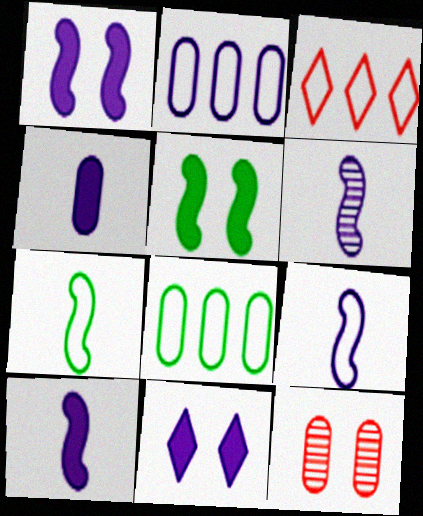[[2, 6, 11], 
[4, 8, 12], 
[6, 9, 10]]